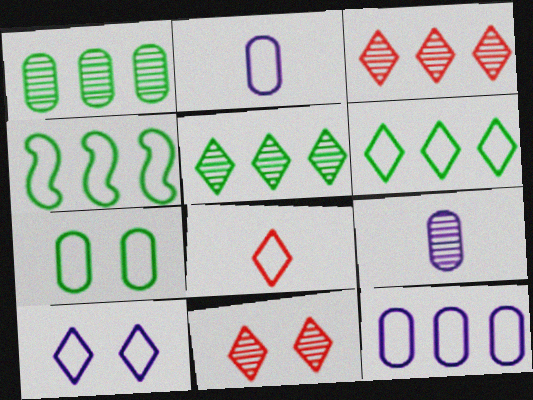[[6, 8, 10]]